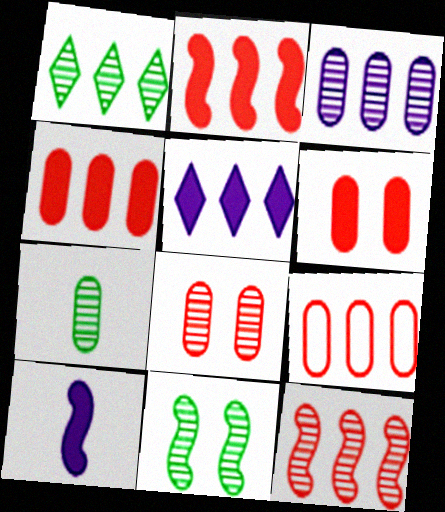[[1, 3, 12], 
[1, 7, 11], 
[3, 7, 8]]